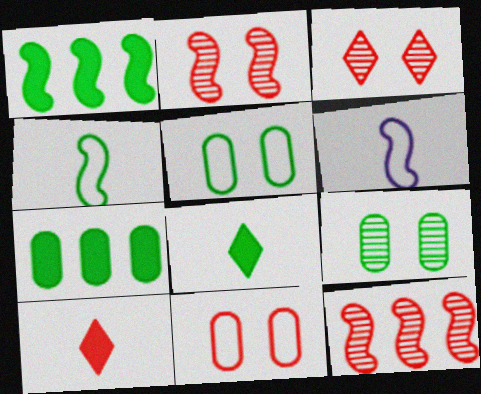[[1, 2, 6], 
[3, 6, 7], 
[10, 11, 12]]